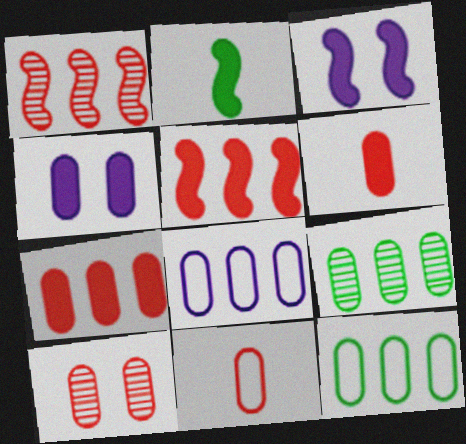[[2, 3, 5], 
[4, 9, 11], 
[7, 8, 9], 
[7, 10, 11]]